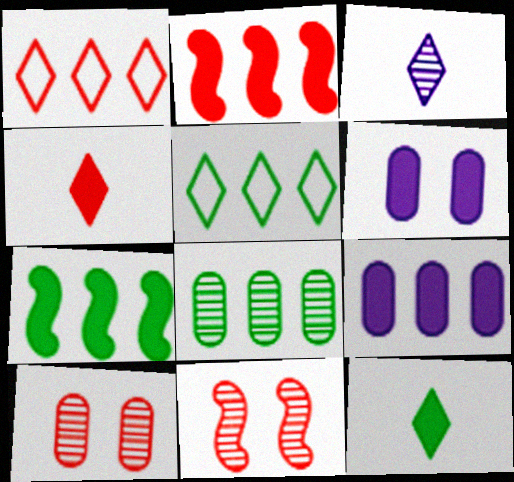[[2, 6, 12], 
[3, 8, 11], 
[4, 6, 7], 
[5, 7, 8]]